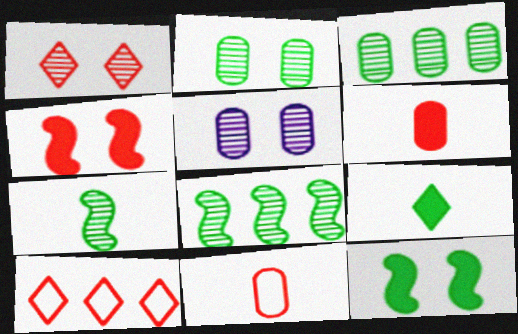[]